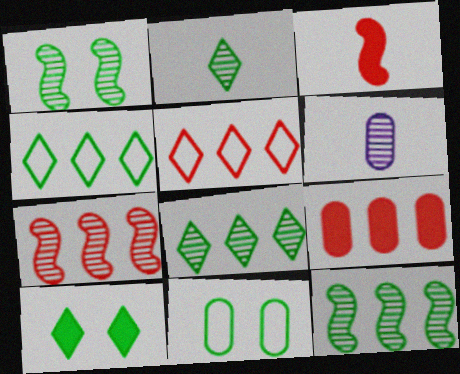[[1, 10, 11], 
[2, 4, 10], 
[5, 7, 9], 
[6, 9, 11]]